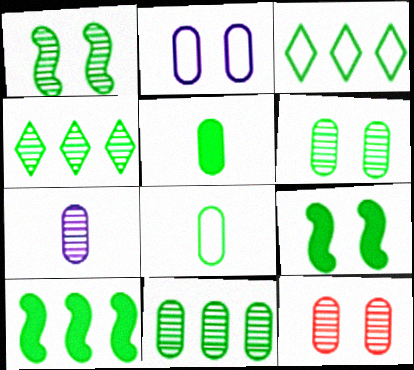[[1, 3, 5], 
[3, 10, 11], 
[4, 8, 9], 
[7, 11, 12]]